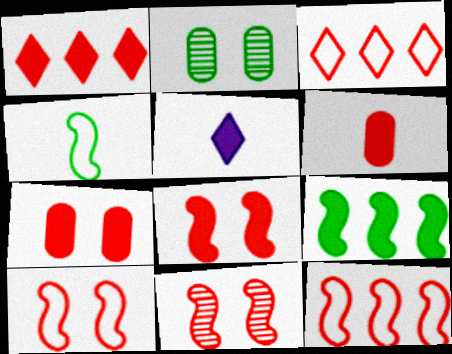[[1, 6, 8], 
[2, 5, 12], 
[3, 6, 11], 
[5, 7, 9], 
[8, 10, 11]]